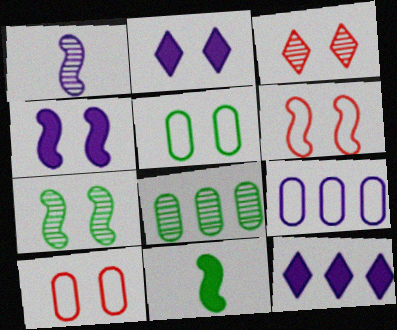[[1, 2, 9], 
[1, 3, 8], 
[2, 7, 10], 
[3, 4, 5], 
[3, 9, 11], 
[4, 6, 7]]